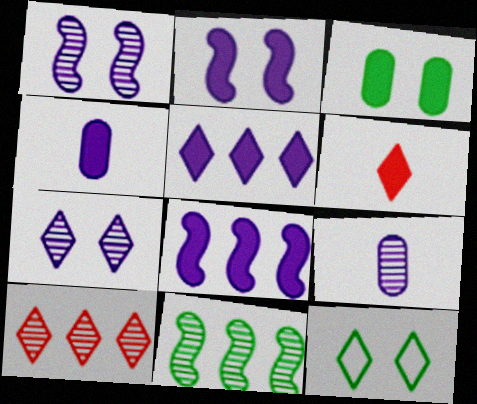[[2, 4, 5], 
[3, 6, 8]]